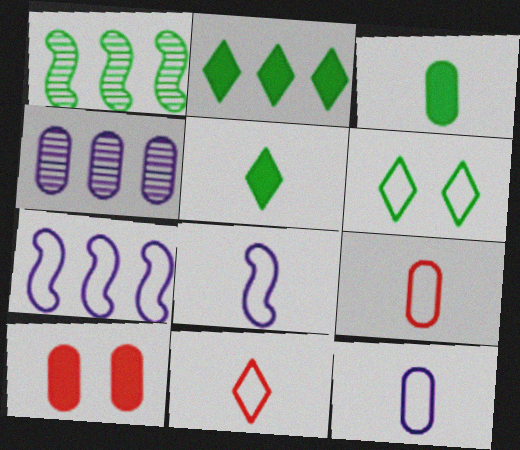[[1, 3, 6], 
[6, 7, 9]]